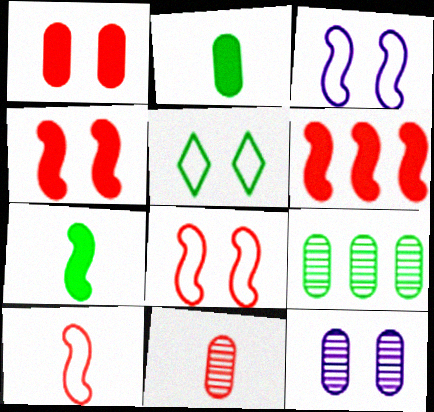[[4, 5, 12], 
[5, 7, 9], 
[9, 11, 12]]